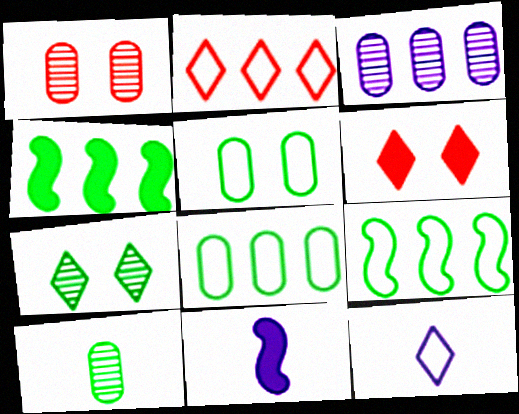[[1, 3, 10], 
[1, 4, 12], 
[2, 3, 4]]